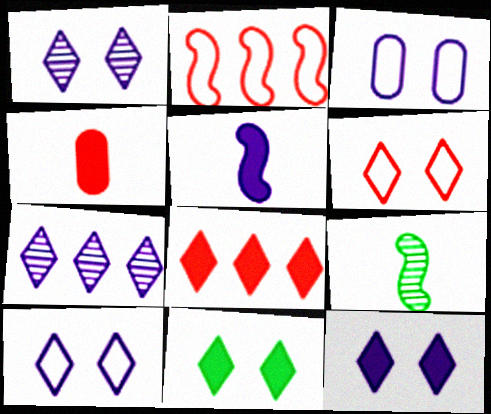[[1, 6, 11], 
[1, 10, 12], 
[3, 5, 7], 
[3, 8, 9]]